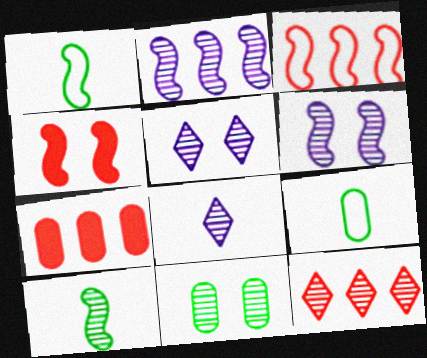[[1, 2, 4], 
[1, 5, 7], 
[3, 7, 12]]